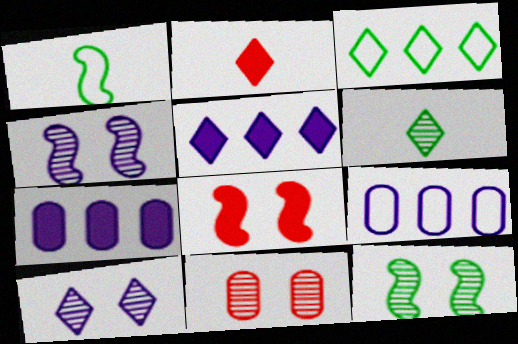[[1, 5, 11], 
[2, 3, 10], 
[2, 9, 12], 
[6, 8, 9], 
[10, 11, 12]]